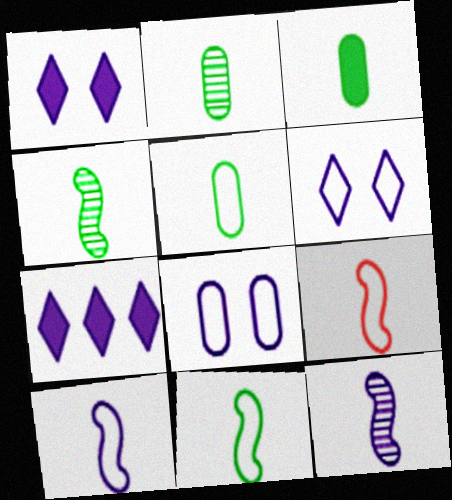[[2, 3, 5], 
[7, 8, 12], 
[9, 10, 11]]